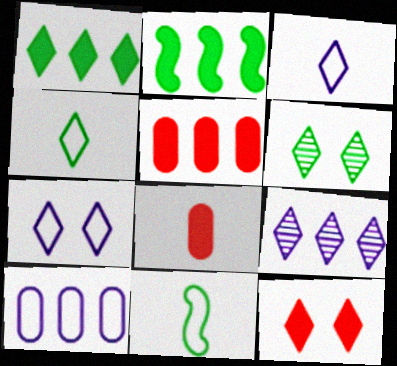[[1, 4, 6], 
[4, 9, 12], 
[6, 7, 12]]